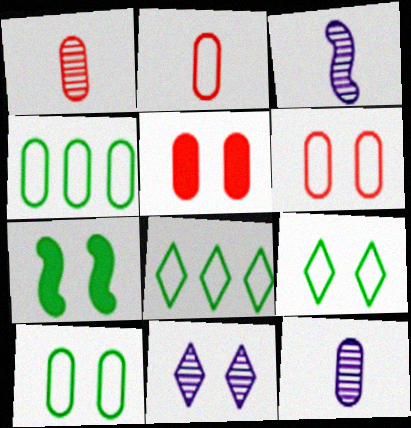[[3, 5, 8], 
[4, 5, 12], 
[6, 7, 11]]